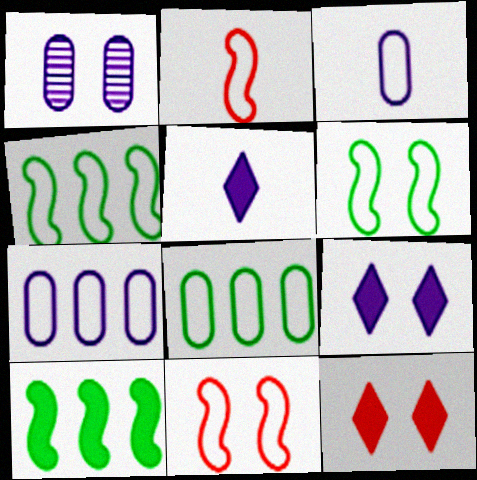[[1, 6, 12]]